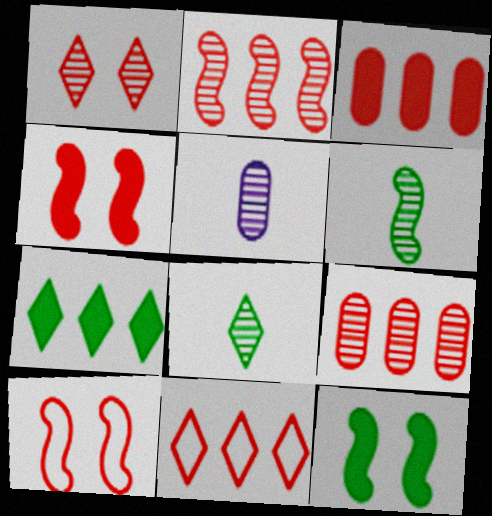[[2, 3, 11], 
[5, 7, 10], 
[5, 11, 12]]